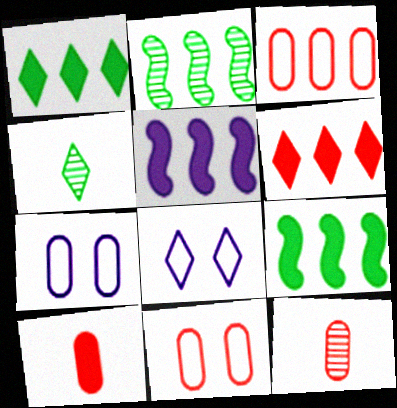[[2, 8, 10], 
[4, 5, 11], 
[4, 6, 8], 
[8, 9, 12]]